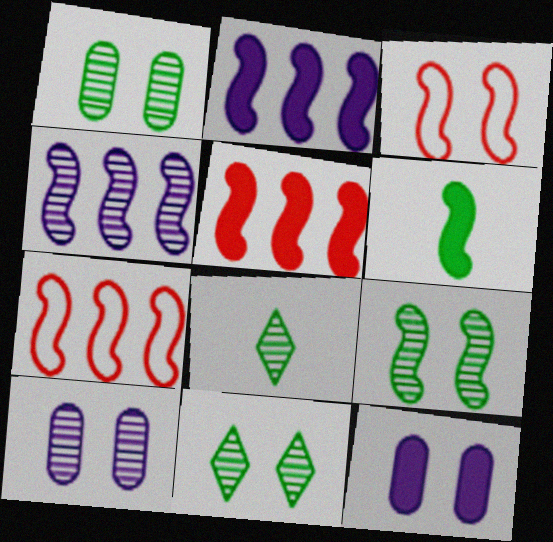[[1, 9, 11], 
[3, 4, 6], 
[3, 11, 12], 
[7, 8, 12]]